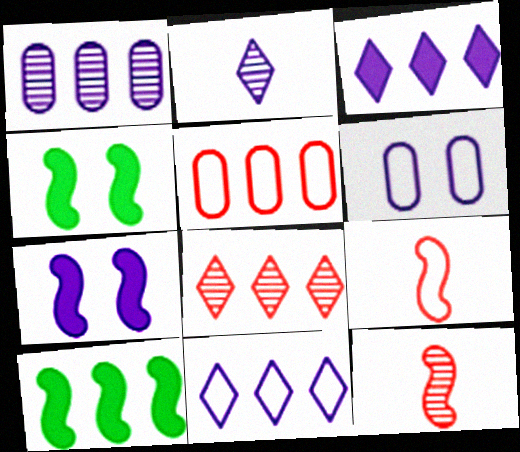[[2, 4, 5]]